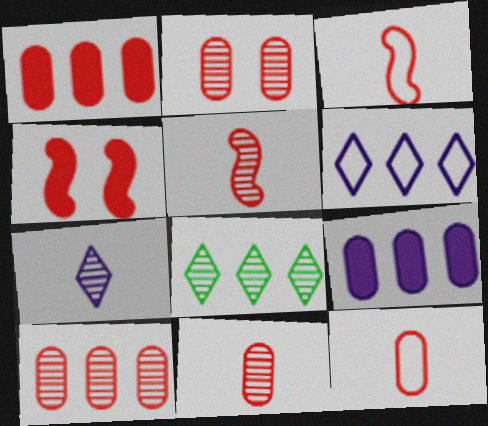[[1, 2, 12], 
[2, 10, 11]]